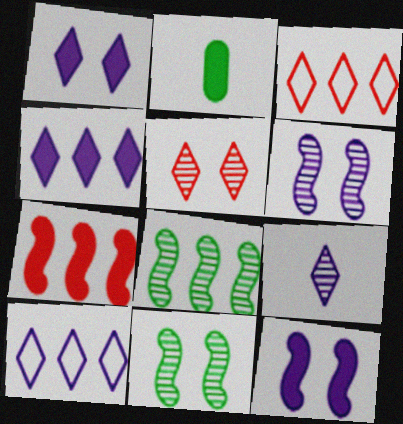[[1, 2, 7], 
[1, 9, 10], 
[2, 3, 6]]